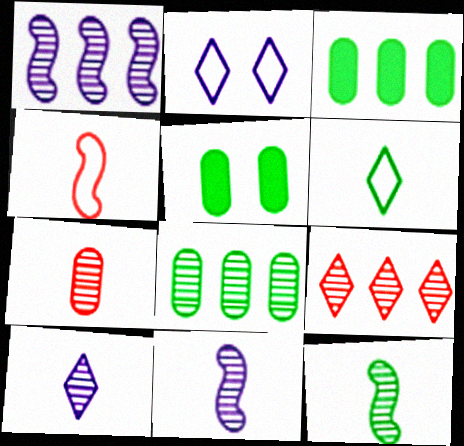[[1, 8, 9], 
[7, 10, 12]]